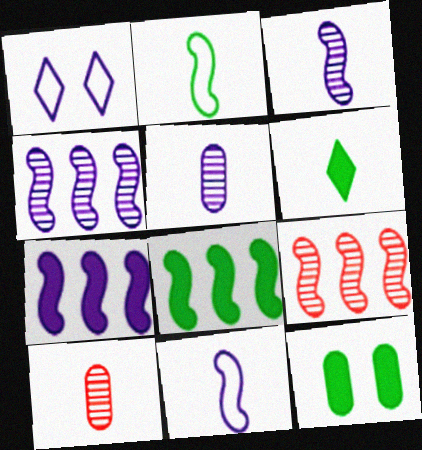[[1, 5, 7], 
[1, 8, 10], 
[6, 8, 12], 
[6, 10, 11]]